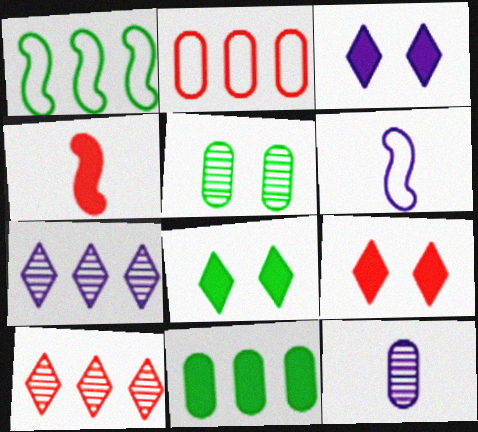[[1, 9, 12], 
[3, 4, 11], 
[3, 8, 9]]